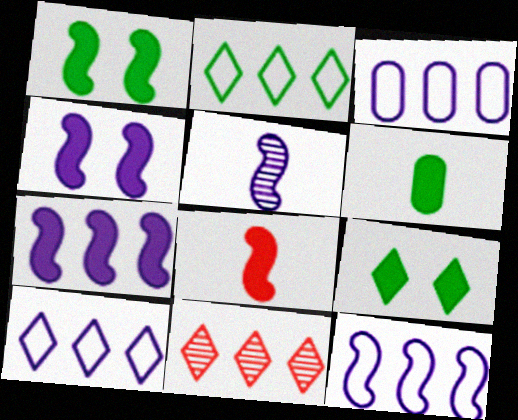[[1, 7, 8], 
[3, 10, 12], 
[4, 5, 12]]